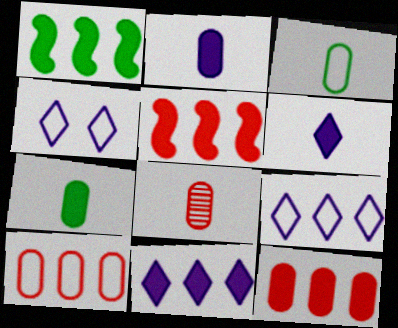[[1, 4, 8], 
[1, 11, 12], 
[2, 3, 8]]